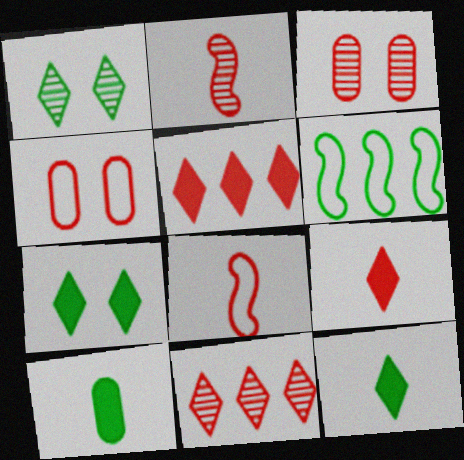[[1, 6, 10], 
[2, 3, 11], 
[2, 4, 5], 
[3, 5, 8]]